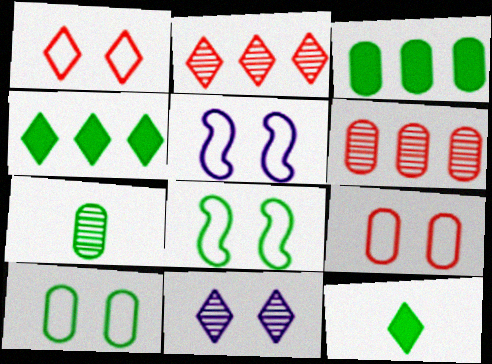[[1, 5, 10], 
[3, 7, 10], 
[4, 7, 8], 
[5, 6, 12]]